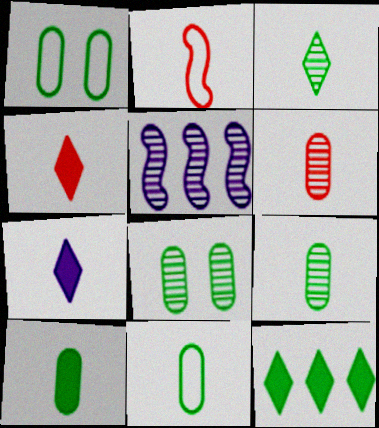[[1, 4, 5], 
[2, 4, 6], 
[2, 7, 9], 
[9, 10, 11]]